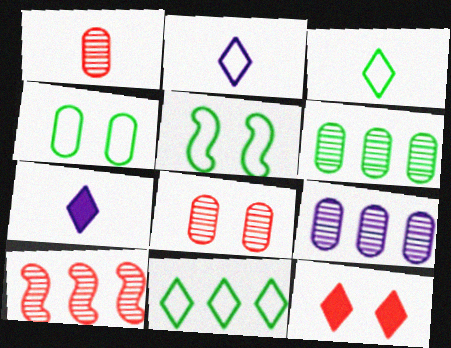[[4, 7, 10]]